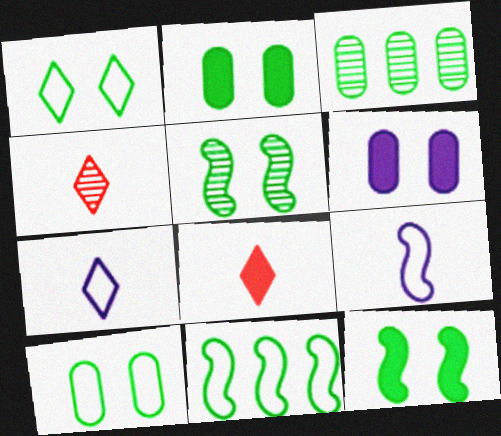[[1, 2, 5], 
[4, 6, 11]]